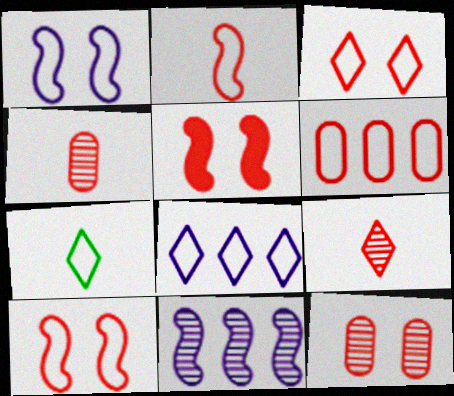[[1, 6, 7], 
[2, 3, 6], 
[3, 5, 12], 
[3, 7, 8], 
[5, 6, 9]]